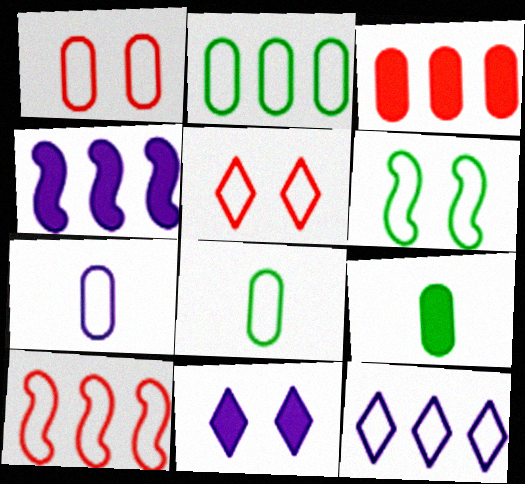[[1, 2, 7], 
[2, 10, 12]]